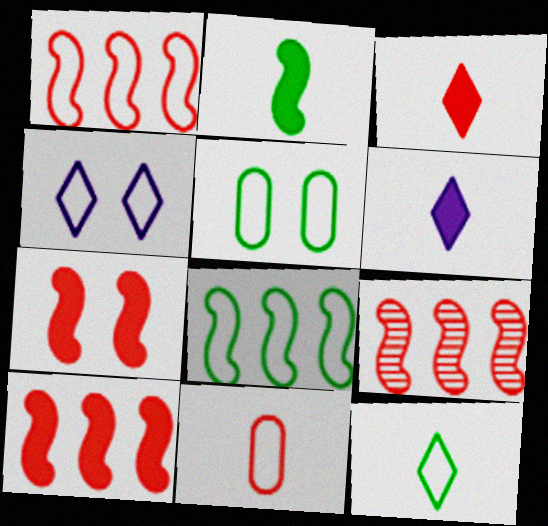[[1, 9, 10], 
[4, 8, 11], 
[5, 6, 9], 
[5, 8, 12]]